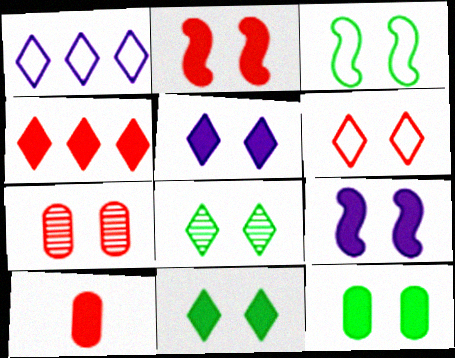[[2, 4, 10], 
[2, 5, 12], 
[2, 6, 7], 
[3, 5, 7], 
[3, 8, 12], 
[5, 6, 8]]